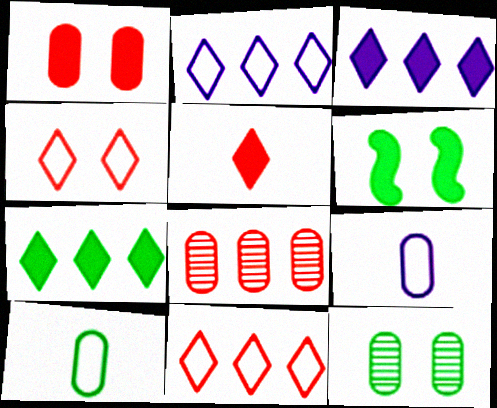[]